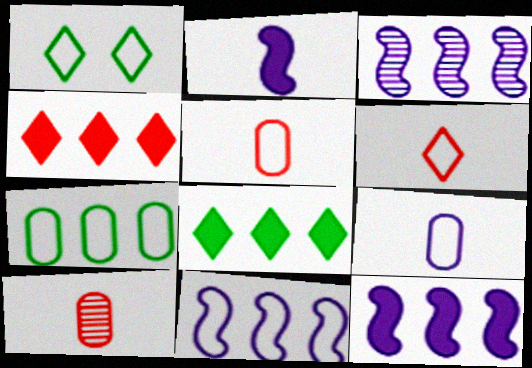[[1, 5, 11], 
[1, 10, 12], 
[3, 4, 7], 
[3, 11, 12]]